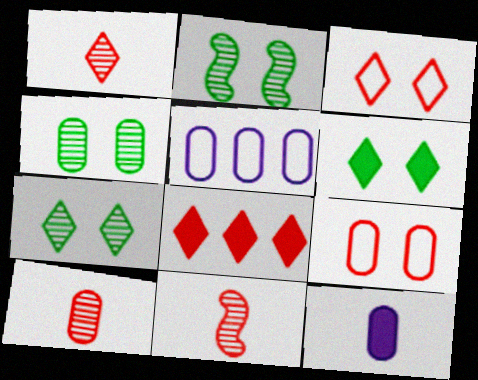[[1, 3, 8], 
[1, 10, 11], 
[2, 4, 7], 
[5, 6, 11], 
[8, 9, 11]]